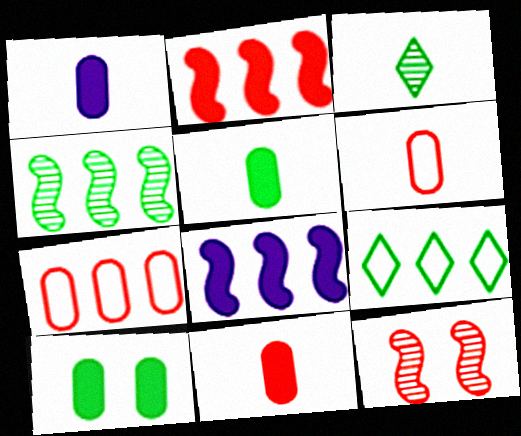[[1, 5, 11], 
[1, 9, 12]]